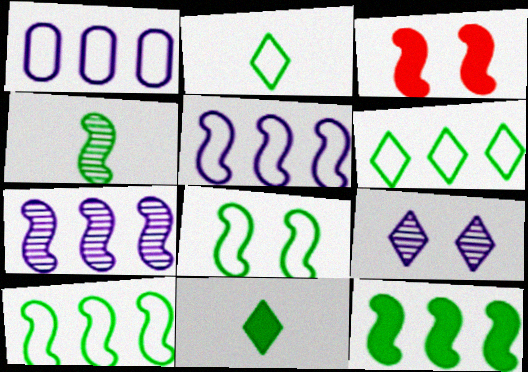[[3, 4, 5], 
[4, 8, 12]]